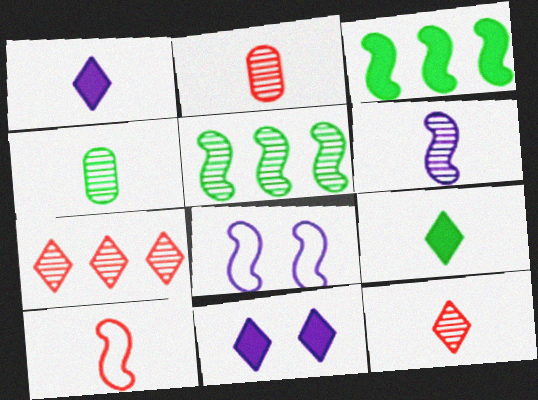[[1, 4, 10], 
[4, 6, 12]]